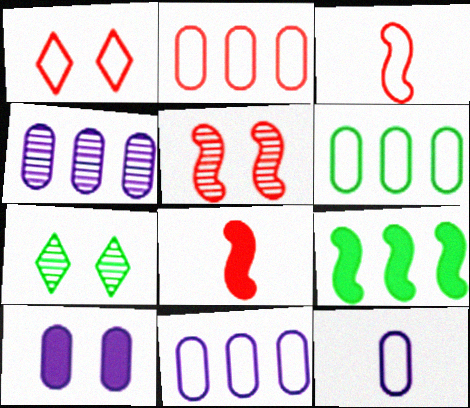[[1, 2, 3], 
[2, 6, 11], 
[4, 10, 12], 
[7, 8, 11]]